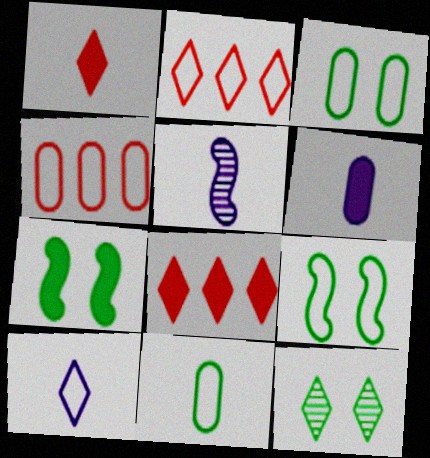[[1, 5, 11], 
[3, 5, 8], 
[3, 7, 12], 
[4, 9, 10], 
[5, 6, 10], 
[6, 7, 8], 
[8, 10, 12]]